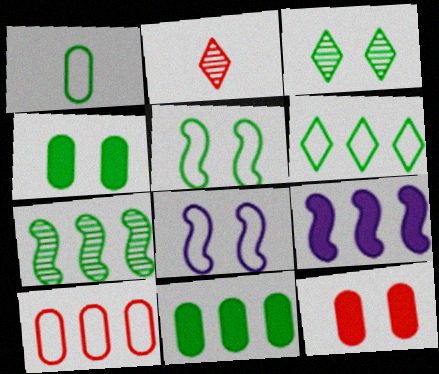[[1, 5, 6], 
[2, 8, 11], 
[3, 4, 5], 
[3, 8, 12], 
[6, 7, 11]]